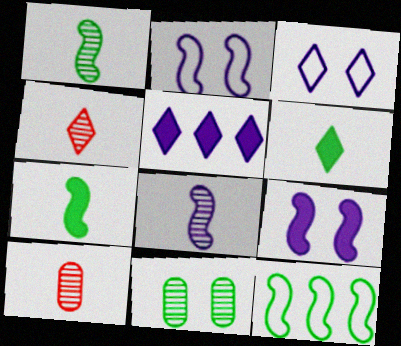[[6, 11, 12]]